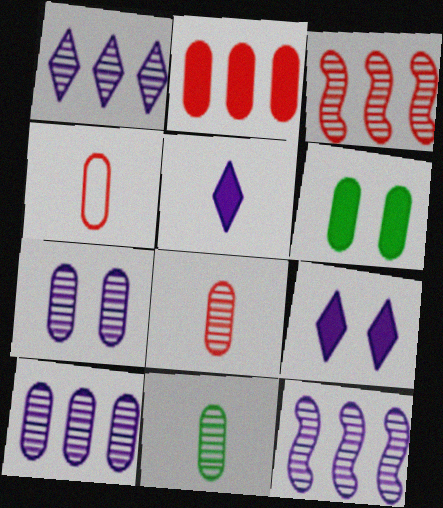[[1, 10, 12], 
[4, 6, 10]]